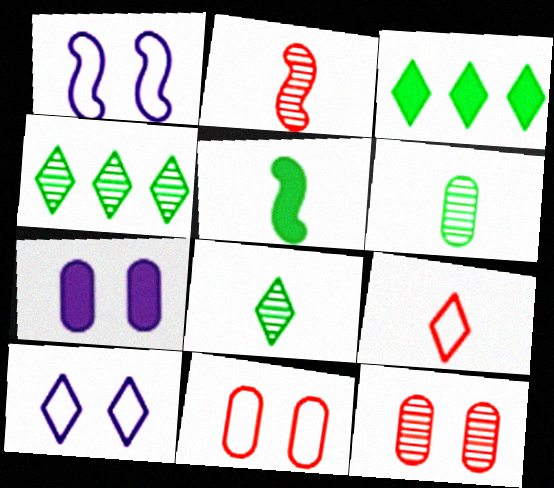[]